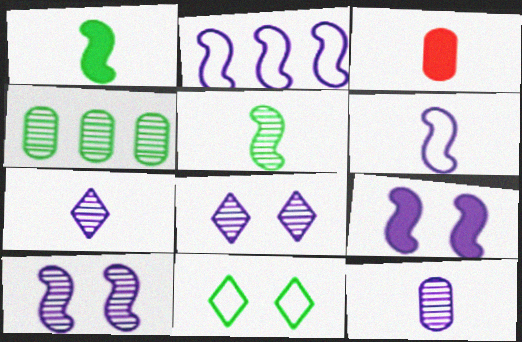[[1, 4, 11]]